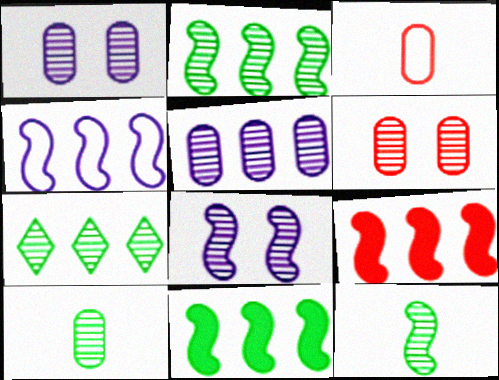[[2, 4, 9], 
[5, 6, 10]]